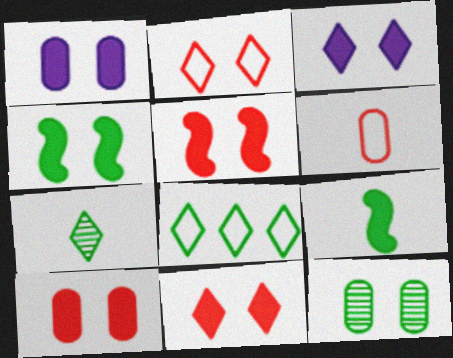[[1, 4, 11], 
[3, 4, 10], 
[5, 10, 11], 
[8, 9, 12]]